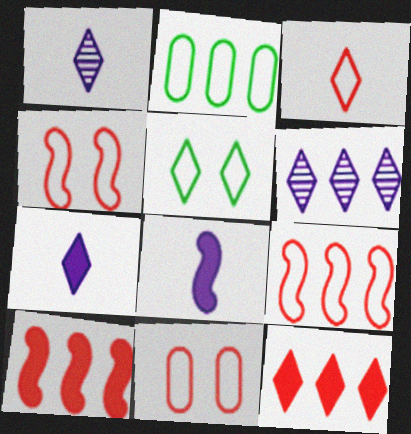[[1, 5, 12], 
[2, 6, 10], 
[3, 9, 11]]